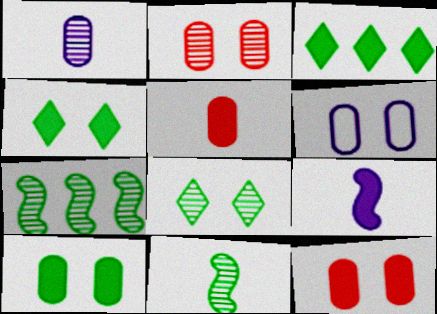[[2, 6, 10], 
[3, 9, 12]]